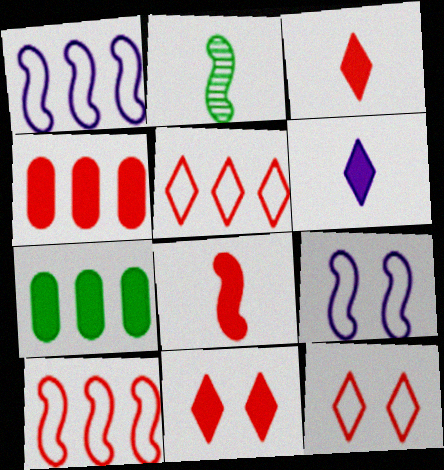[[4, 8, 11]]